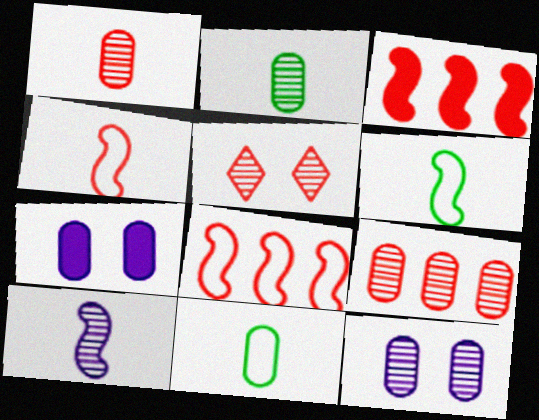[[2, 9, 12], 
[7, 9, 11]]